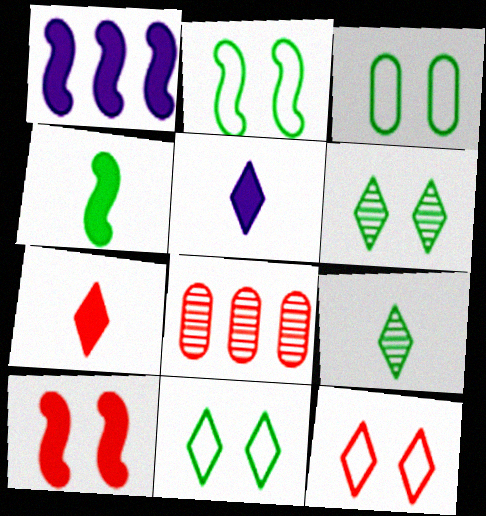[[1, 4, 10], 
[2, 3, 11], 
[2, 5, 8]]